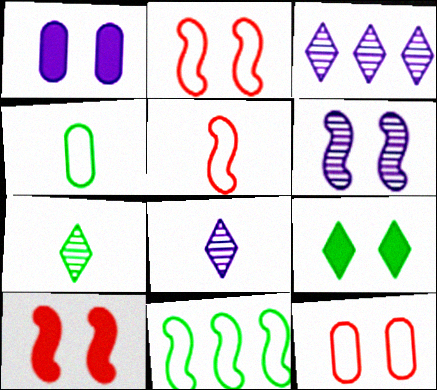[[1, 9, 10], 
[3, 4, 10], 
[6, 9, 12]]